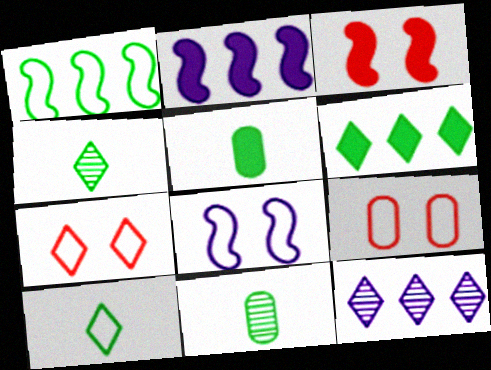[[2, 4, 9], 
[2, 7, 11]]